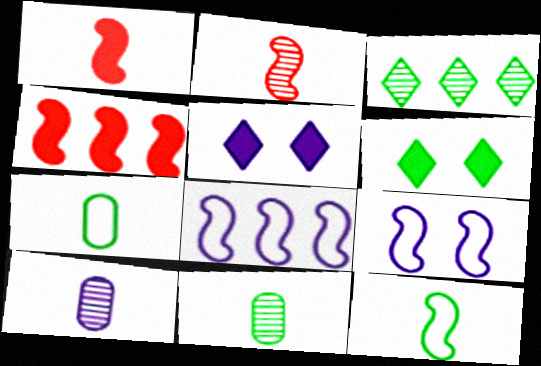[[5, 8, 10]]